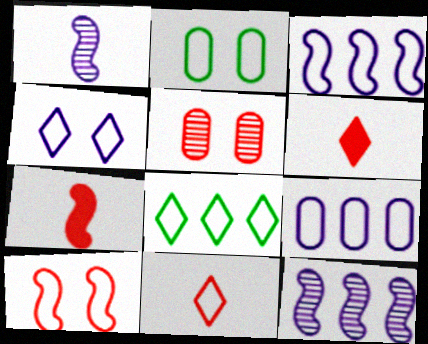[[2, 3, 11], 
[2, 4, 10], 
[2, 6, 12], 
[4, 8, 11]]